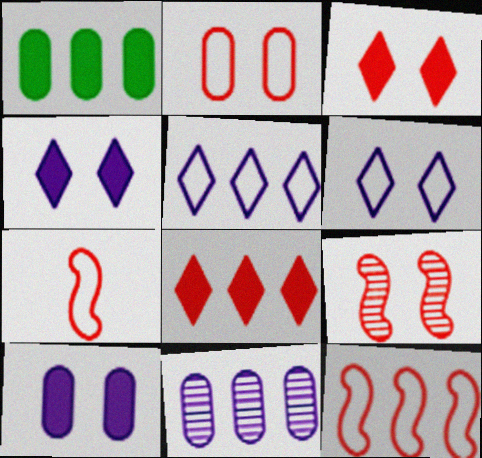[[2, 3, 9]]